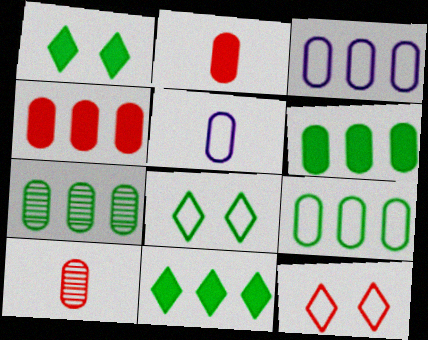[[3, 4, 7], 
[6, 7, 9]]